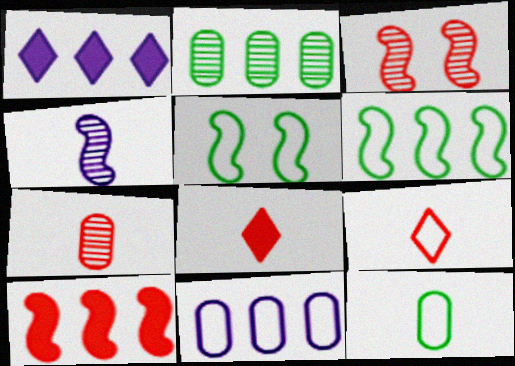[[1, 3, 12], 
[1, 5, 7], 
[4, 5, 10], 
[4, 8, 12], 
[5, 9, 11]]